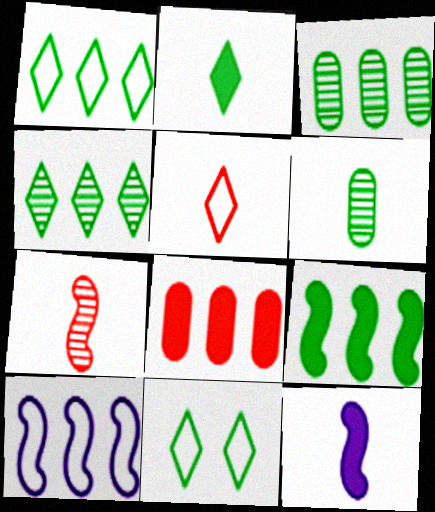[[1, 3, 9], 
[2, 4, 11], 
[4, 8, 10], 
[5, 6, 12], 
[6, 9, 11]]